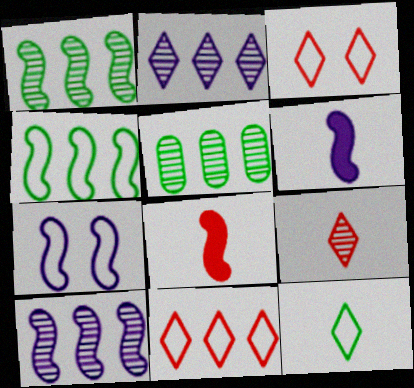[[1, 7, 8], 
[3, 5, 6], 
[6, 7, 10]]